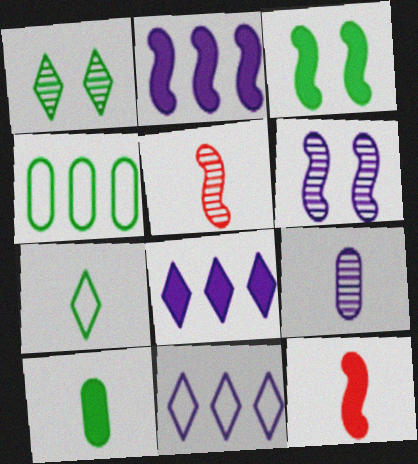[[2, 3, 12], 
[7, 9, 12]]